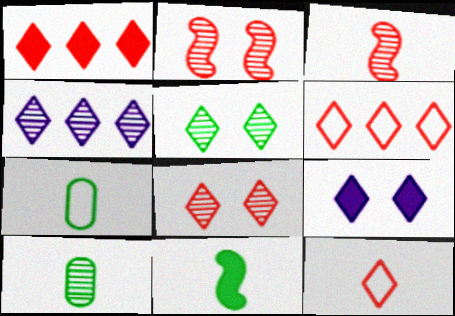[[1, 8, 12], 
[2, 4, 10]]